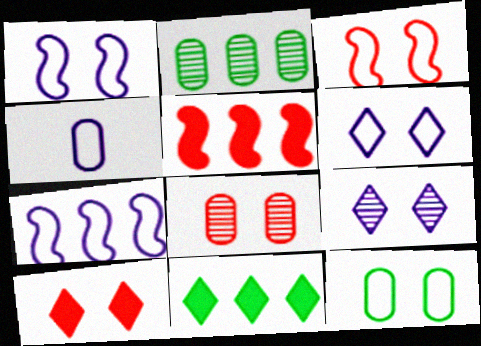[[3, 6, 12], 
[3, 8, 10], 
[4, 6, 7]]